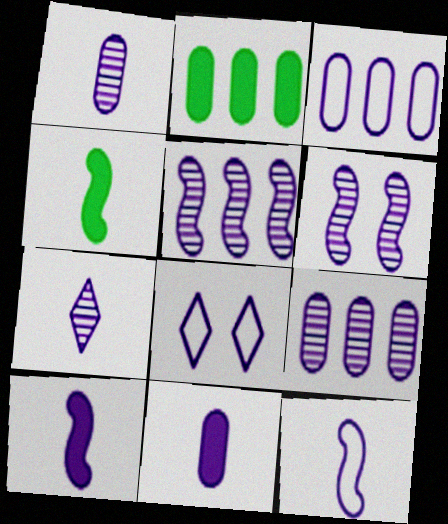[[3, 8, 12], 
[5, 8, 11], 
[6, 7, 9], 
[7, 11, 12], 
[8, 9, 10]]